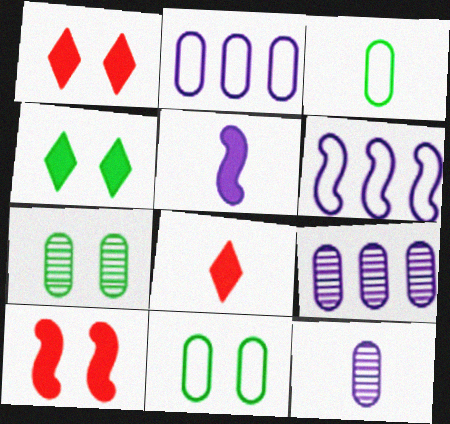[[6, 7, 8]]